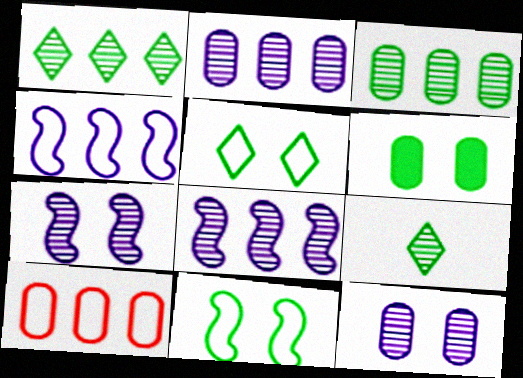[]